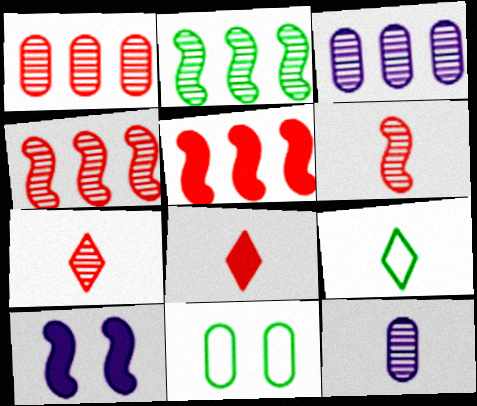[[1, 9, 10]]